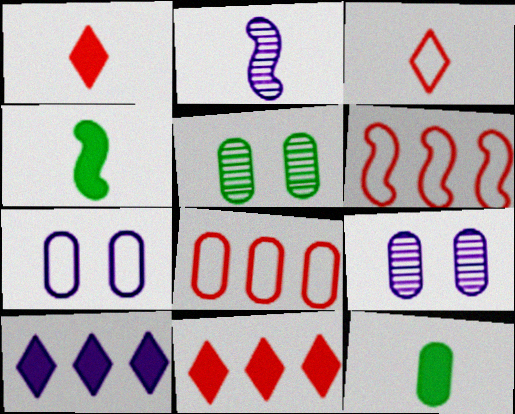[[2, 3, 12], 
[2, 7, 10], 
[8, 9, 12]]